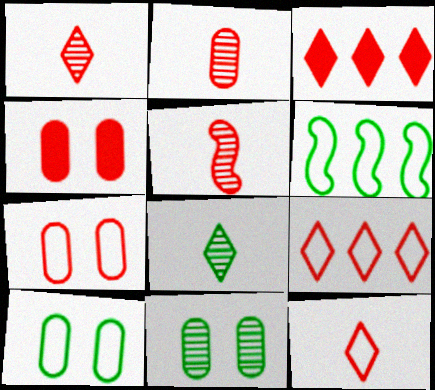[[1, 2, 5], 
[3, 5, 7], 
[4, 5, 9]]